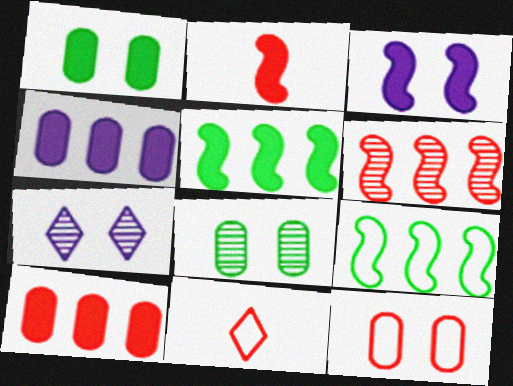[[2, 3, 5]]